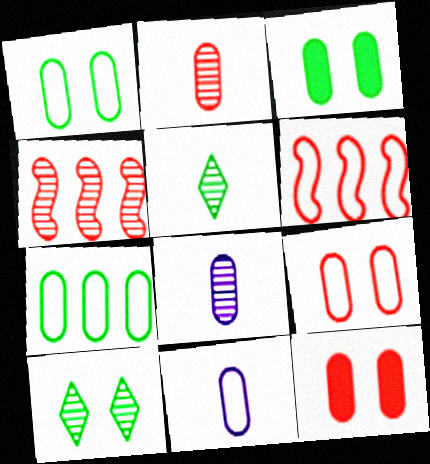[[4, 8, 10], 
[7, 8, 12], 
[7, 9, 11]]